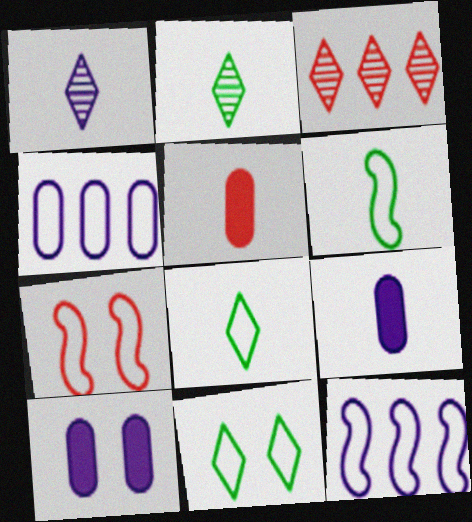[[1, 5, 6], 
[1, 10, 12], 
[3, 5, 7], 
[3, 6, 10], 
[4, 7, 8], 
[6, 7, 12]]